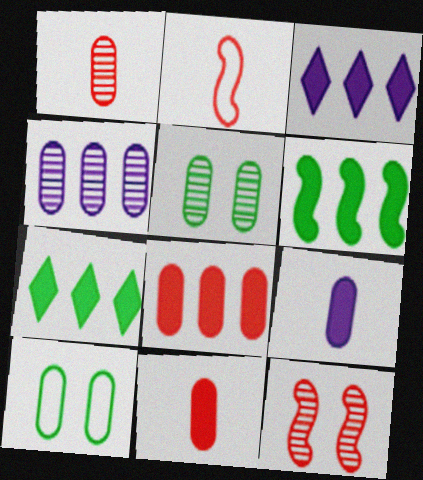[[1, 4, 5], 
[2, 3, 5], 
[3, 6, 8], 
[4, 10, 11]]